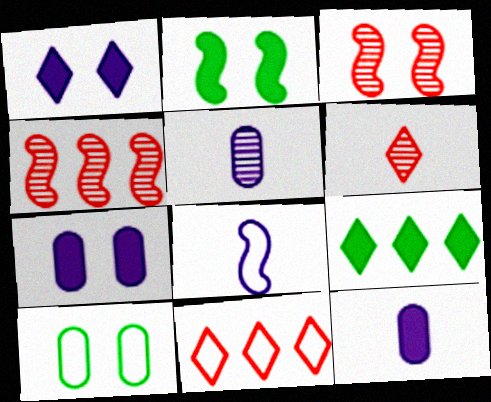[[1, 3, 10], 
[2, 4, 8], 
[2, 5, 11], 
[8, 10, 11]]